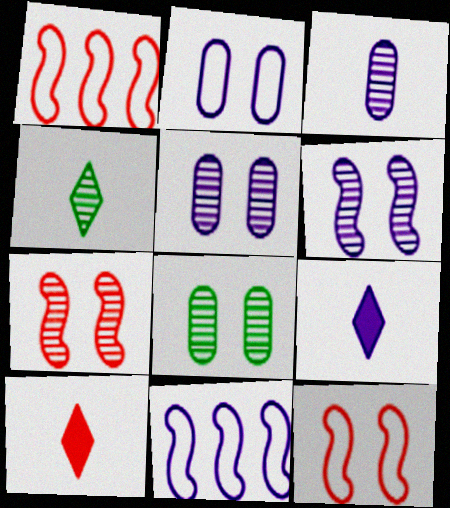[[1, 8, 9], 
[5, 9, 11], 
[8, 10, 11]]